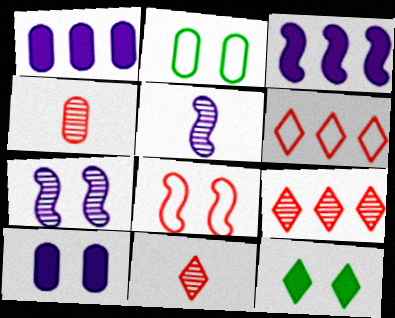[[1, 2, 4], 
[2, 3, 11]]